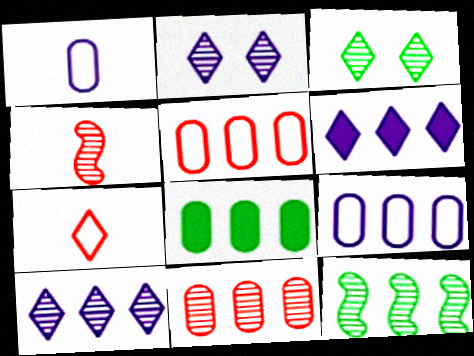[[3, 6, 7], 
[5, 6, 12], 
[8, 9, 11], 
[10, 11, 12]]